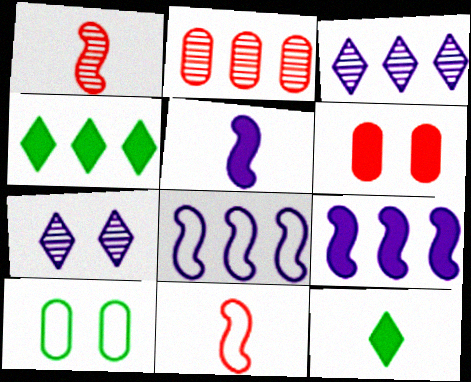[[2, 4, 8], 
[4, 5, 6], 
[6, 9, 12]]